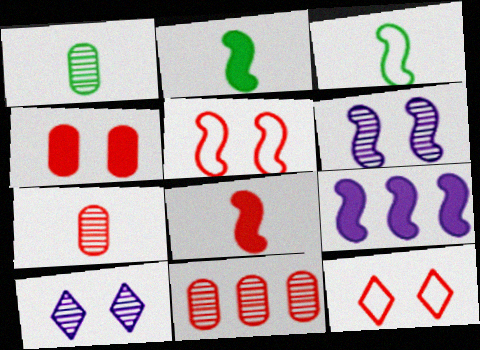[[1, 9, 12], 
[8, 11, 12]]